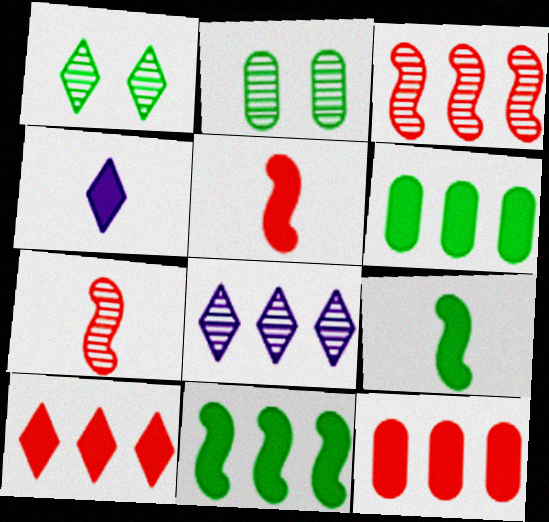[[2, 7, 8]]